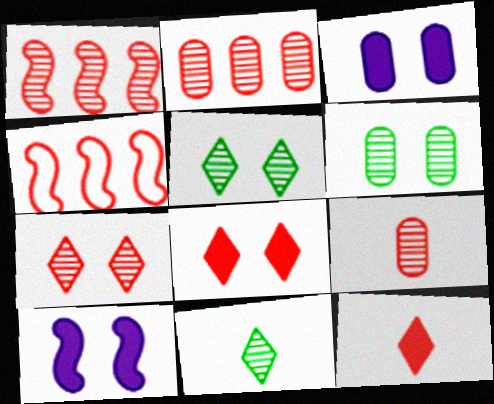[[1, 7, 9], 
[3, 4, 11], 
[4, 8, 9]]